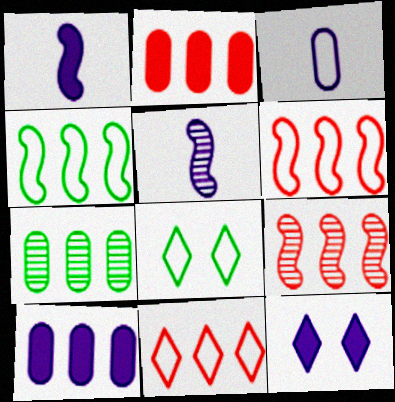[[1, 10, 12], 
[2, 5, 8], 
[2, 9, 11], 
[3, 6, 8]]